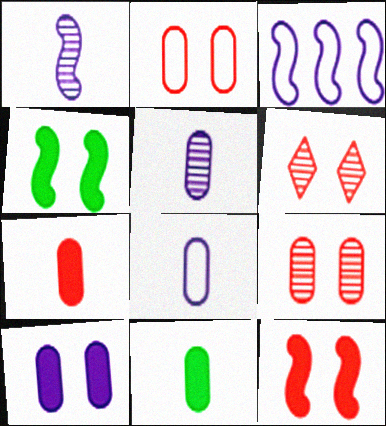[[2, 6, 12], 
[3, 6, 11]]